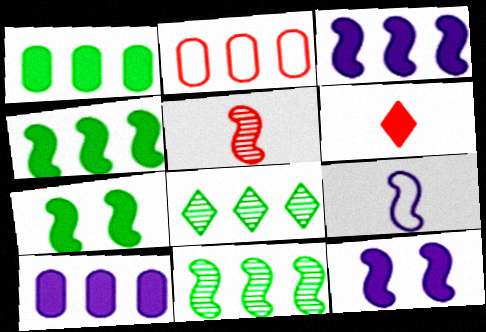[[1, 6, 12], 
[2, 3, 8], 
[6, 7, 10]]